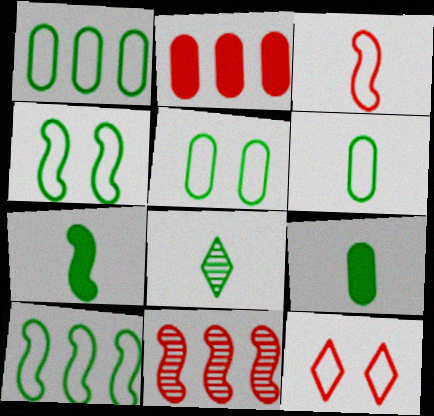[[1, 5, 6], 
[6, 7, 8]]